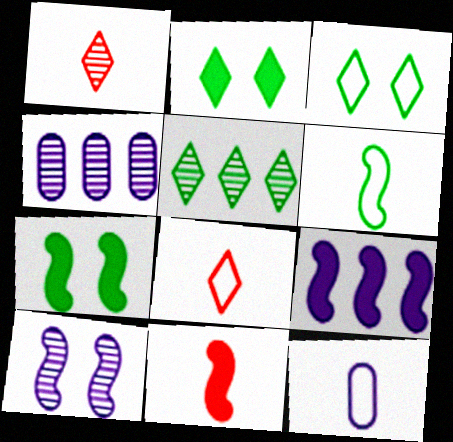[[3, 4, 11], 
[4, 7, 8], 
[6, 8, 12], 
[7, 9, 11]]